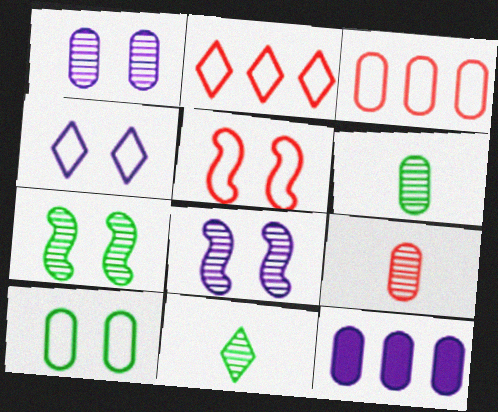[[4, 5, 10], 
[5, 11, 12], 
[9, 10, 12]]